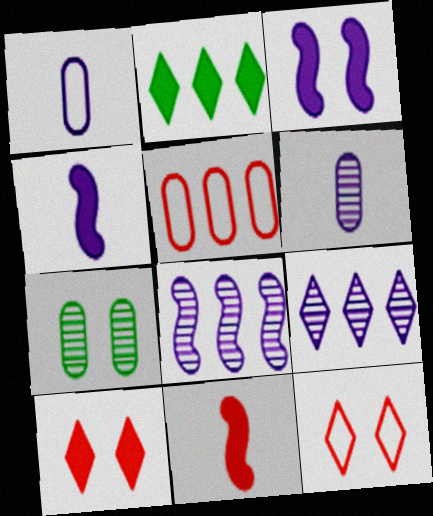[[1, 3, 9], 
[2, 5, 8], 
[3, 7, 12]]